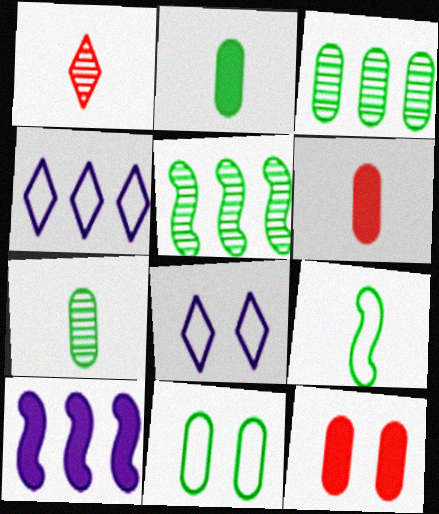[[1, 10, 11], 
[2, 3, 11], 
[5, 6, 8]]